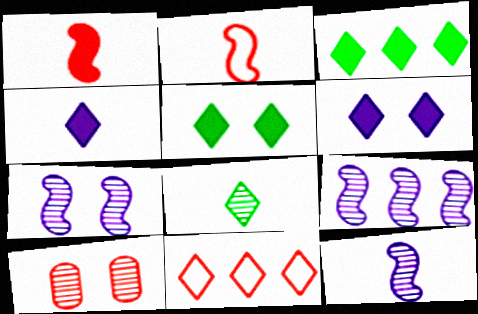[[1, 10, 11], 
[6, 8, 11], 
[7, 9, 12], 
[8, 9, 10]]